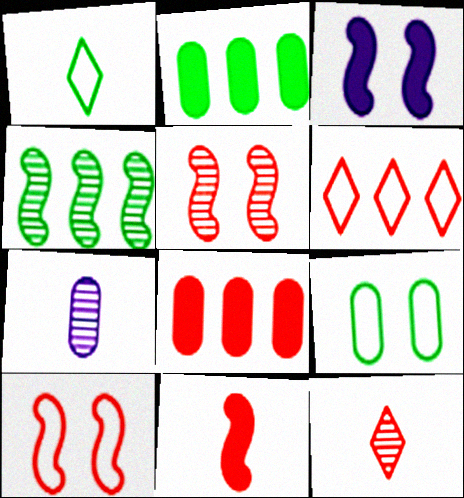[[1, 7, 11], 
[7, 8, 9], 
[8, 10, 12]]